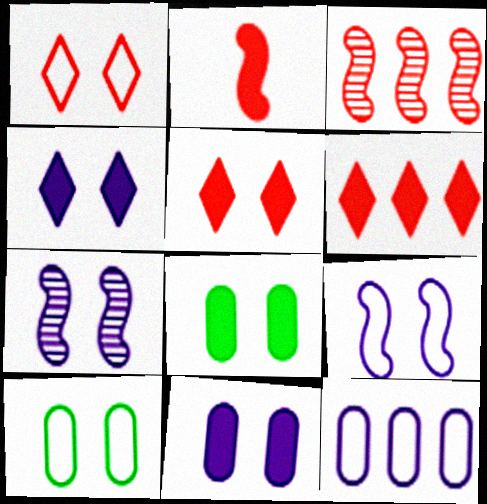[[1, 7, 8], 
[1, 9, 10], 
[5, 7, 10]]